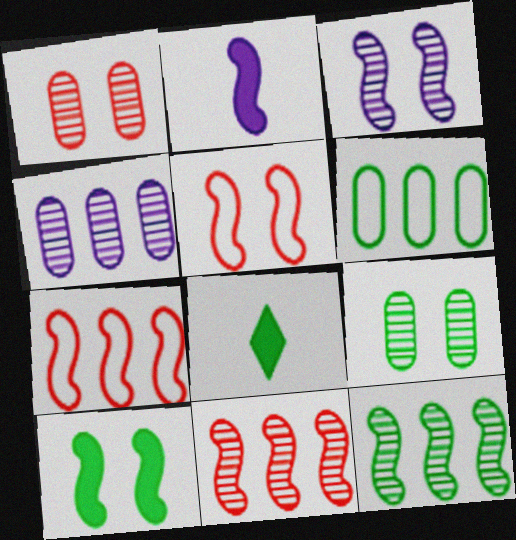[[2, 5, 12], 
[3, 5, 10], 
[4, 5, 8]]